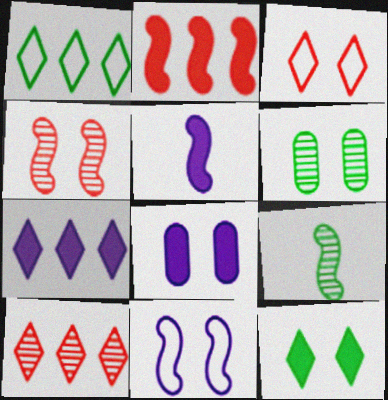[[1, 7, 10], 
[2, 9, 11], 
[5, 7, 8]]